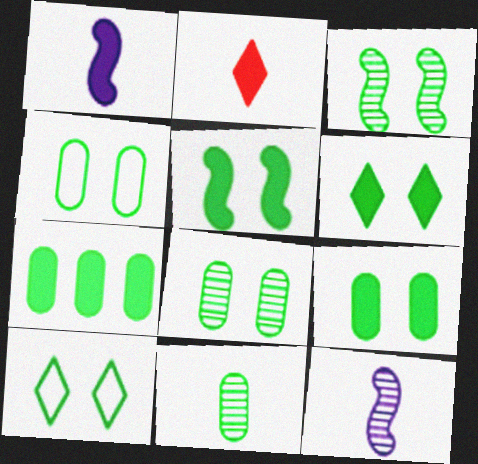[[3, 4, 6], 
[3, 9, 10], 
[4, 7, 11], 
[4, 8, 9], 
[5, 6, 9], 
[5, 8, 10]]